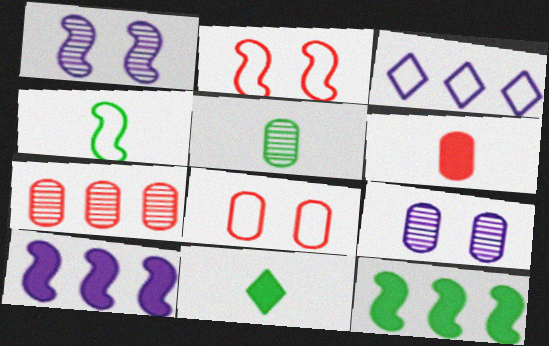[[3, 4, 8], 
[3, 7, 12], 
[4, 5, 11], 
[5, 7, 9], 
[6, 7, 8]]